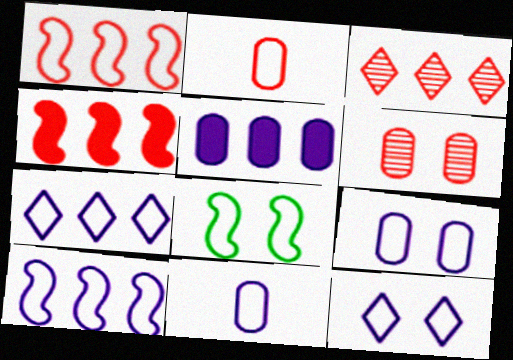[[2, 7, 8], 
[10, 11, 12]]